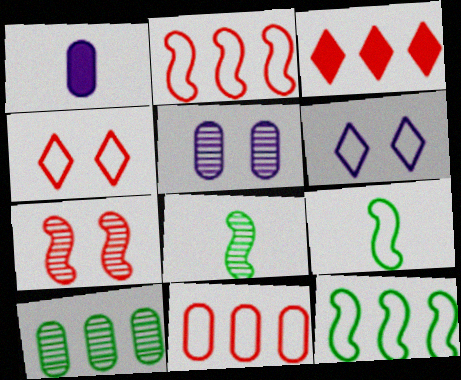[[3, 5, 9], 
[6, 9, 11]]